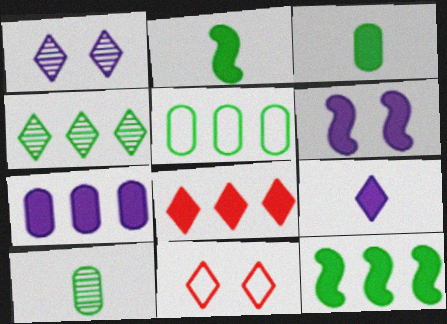[[3, 6, 8], 
[4, 5, 12], 
[4, 9, 11], 
[6, 7, 9], 
[7, 8, 12]]